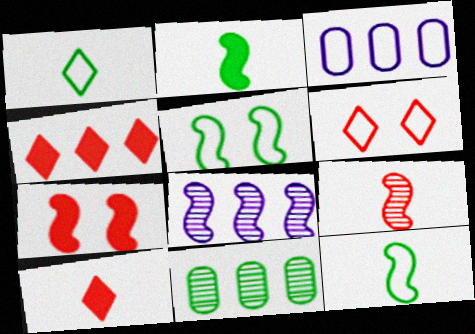[[3, 6, 12], 
[7, 8, 12]]